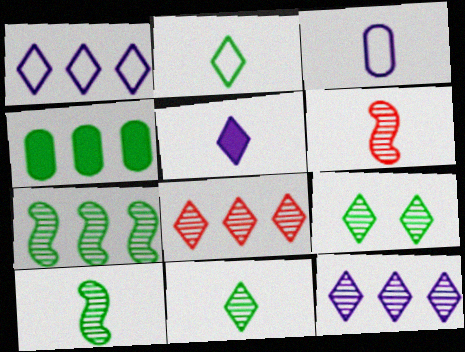[]